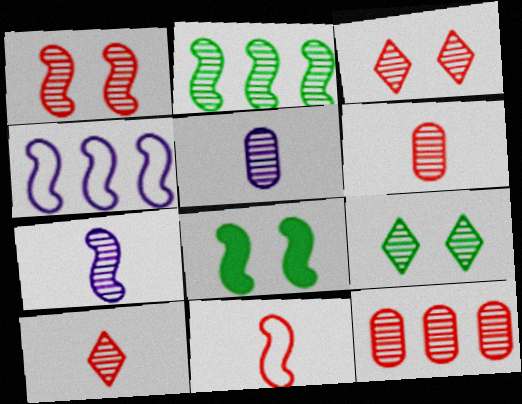[[1, 2, 7], 
[1, 10, 12], 
[2, 3, 5], 
[7, 9, 12]]